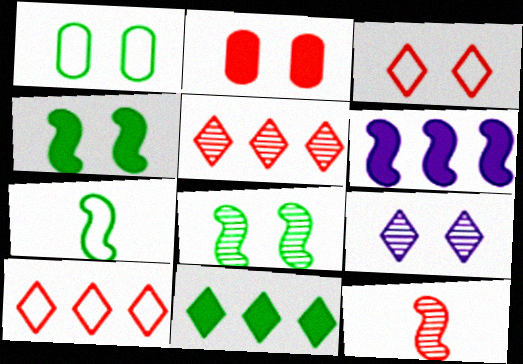[[2, 10, 12]]